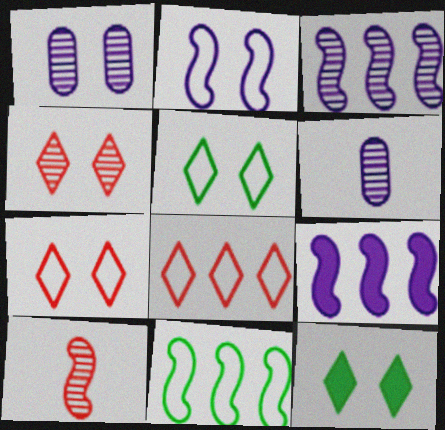[]